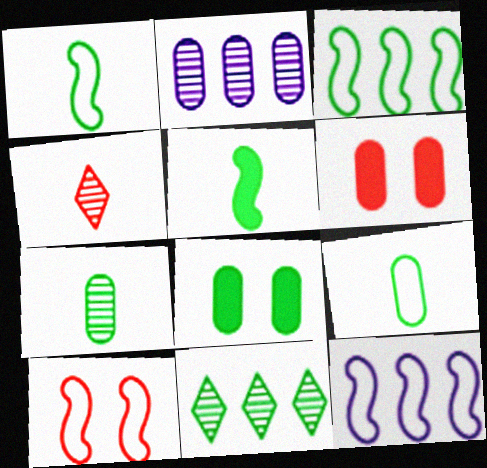[[1, 8, 11], 
[1, 10, 12], 
[2, 6, 9], 
[4, 8, 12]]